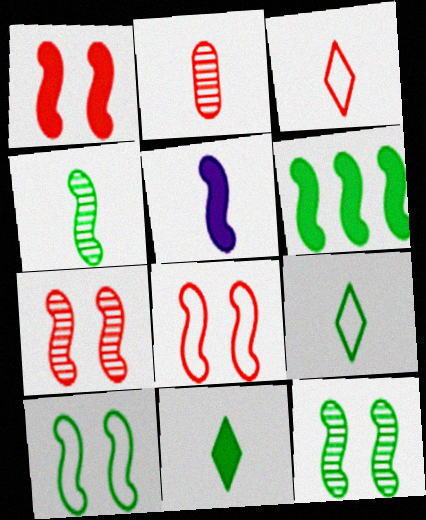[[1, 5, 6], 
[1, 7, 8], 
[2, 5, 9], 
[4, 6, 10]]